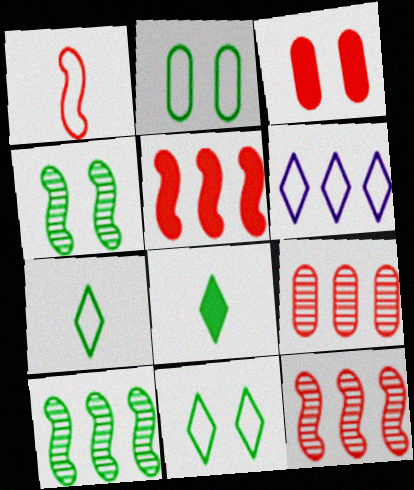[[1, 2, 6], 
[2, 8, 10]]